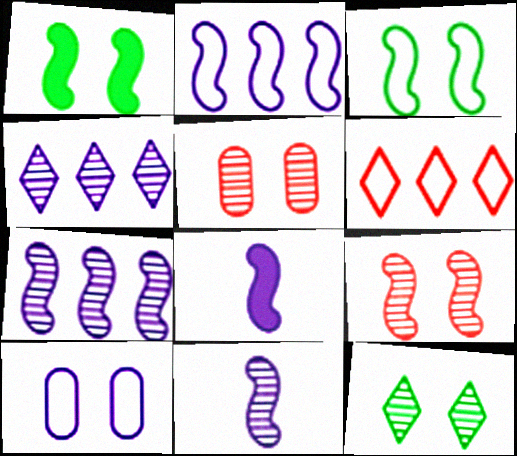[[4, 8, 10]]